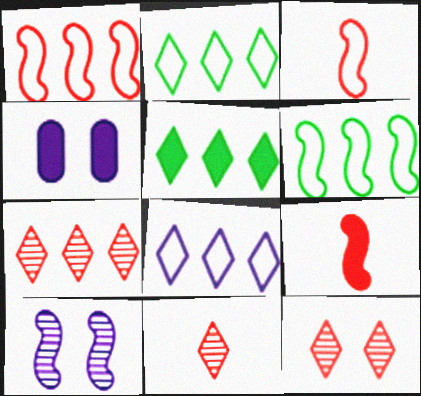[[4, 5, 9], 
[4, 6, 11], 
[5, 7, 8], 
[6, 9, 10], 
[7, 11, 12]]